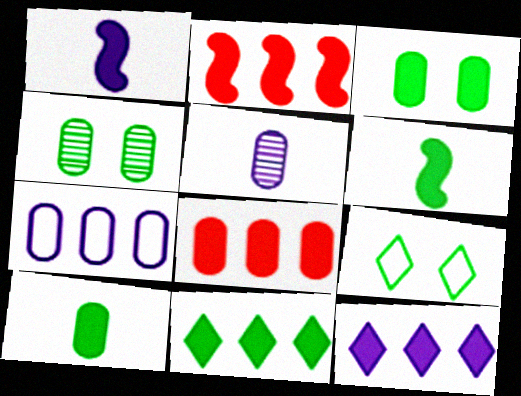[[2, 5, 9], 
[3, 6, 11]]